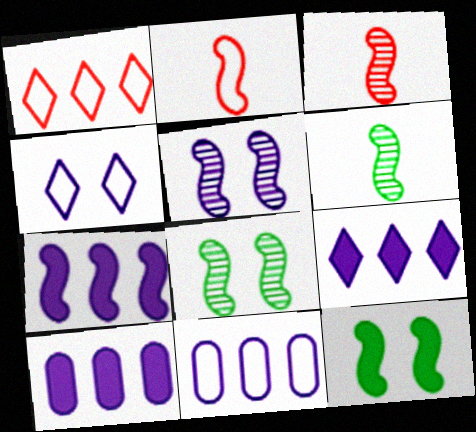[[2, 7, 8], 
[7, 9, 10]]